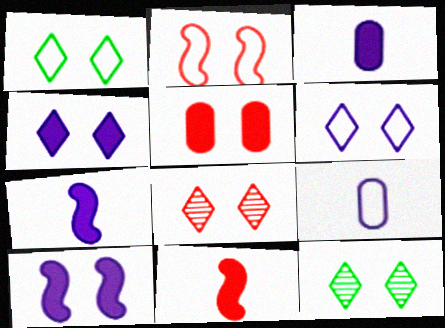[[1, 4, 8], 
[2, 5, 8]]